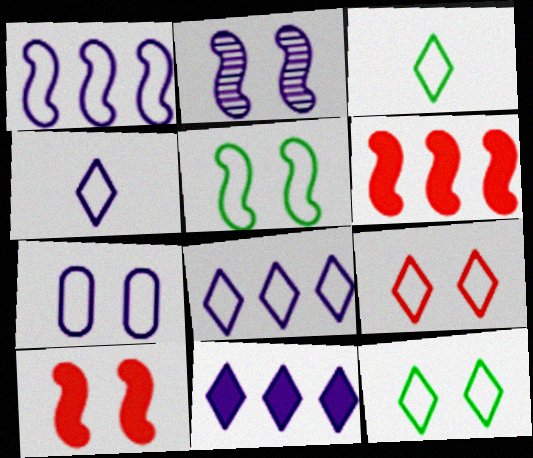[[1, 4, 7], 
[2, 5, 10], 
[3, 8, 9], 
[5, 7, 9]]